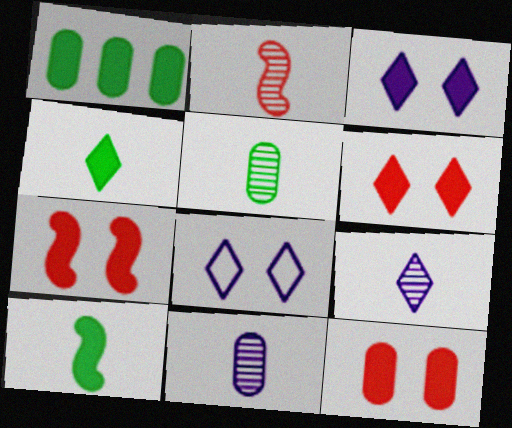[[1, 2, 8], 
[2, 5, 9], 
[6, 7, 12]]